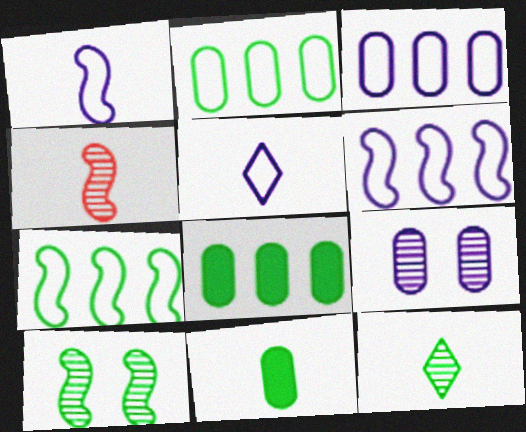[[4, 5, 11]]